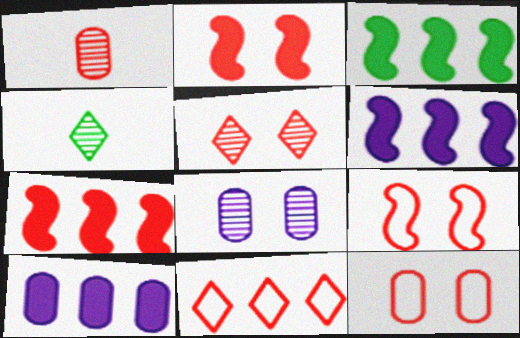[[1, 2, 11], 
[2, 5, 12], 
[3, 6, 7], 
[4, 6, 12], 
[4, 9, 10]]